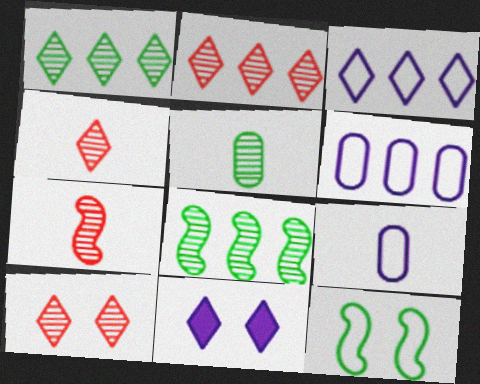[[2, 4, 10]]